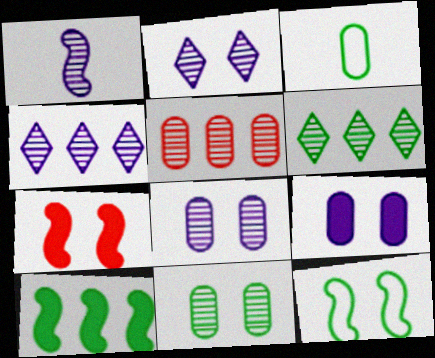[[1, 4, 8], 
[3, 4, 7], 
[3, 5, 9]]